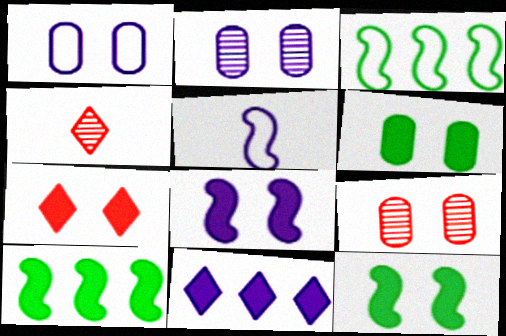[[1, 4, 10], 
[1, 6, 9], 
[2, 5, 11], 
[6, 7, 8]]